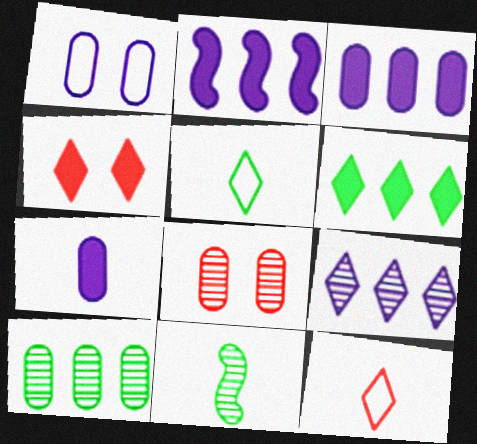[[2, 5, 8], 
[4, 5, 9], 
[7, 11, 12], 
[8, 9, 11]]